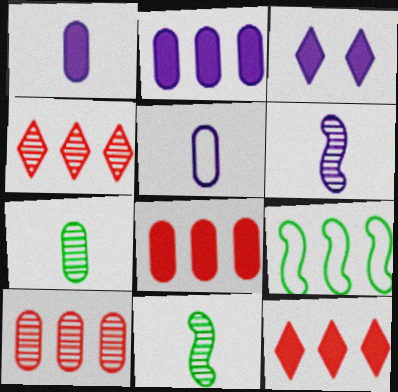[[2, 4, 9]]